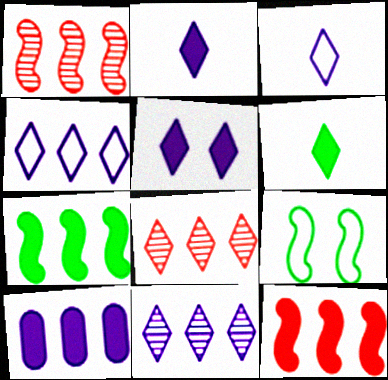[[3, 5, 11]]